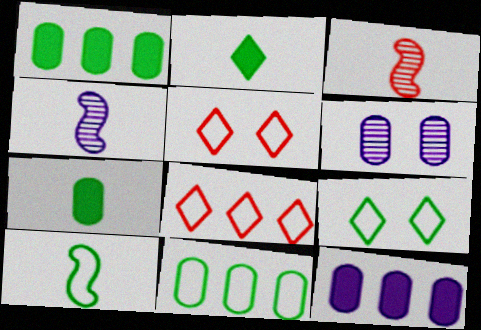[[1, 4, 5], 
[3, 9, 12], 
[9, 10, 11]]